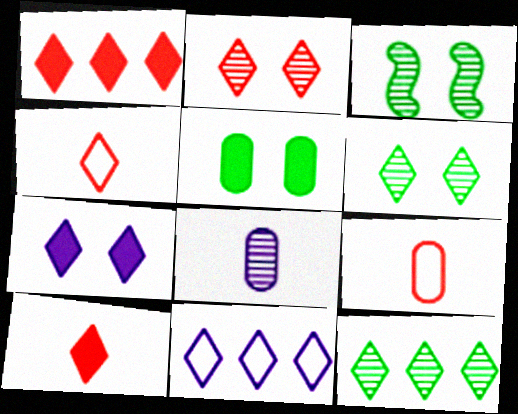[[1, 2, 4], 
[1, 11, 12], 
[4, 7, 12], 
[6, 10, 11]]